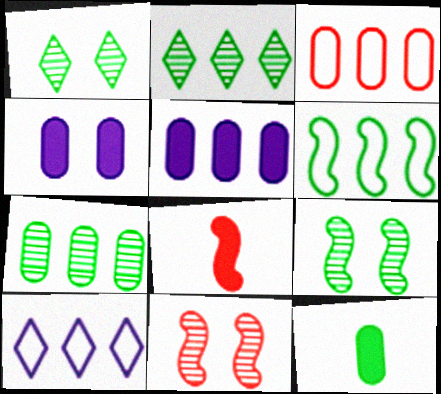[[1, 6, 12], 
[3, 5, 7], 
[3, 6, 10], 
[10, 11, 12]]